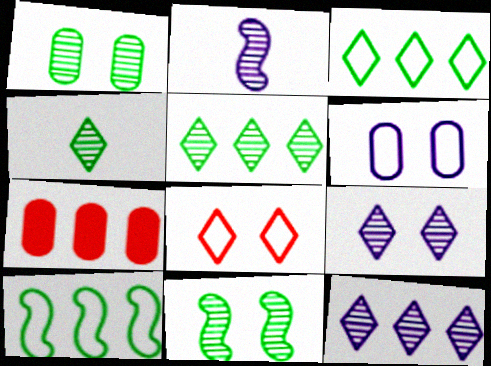[[7, 10, 12]]